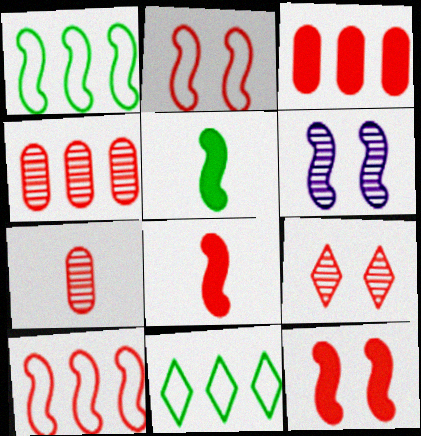[[1, 6, 8], 
[5, 6, 10]]